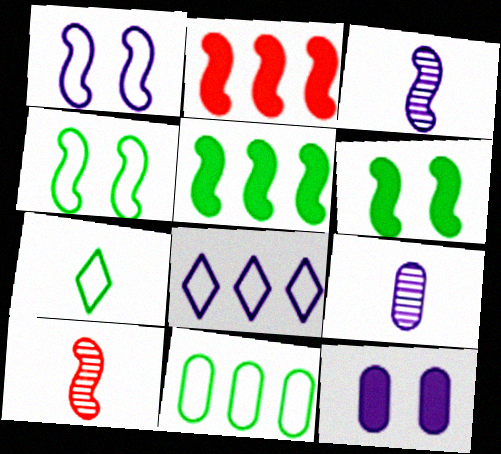[[1, 5, 10], 
[2, 3, 4], 
[3, 8, 12], 
[4, 7, 11]]